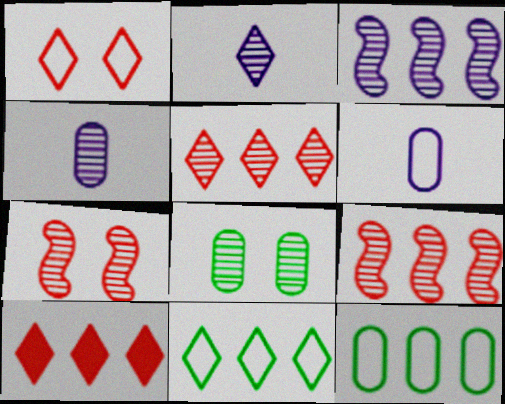[[2, 8, 9], 
[3, 10, 12]]